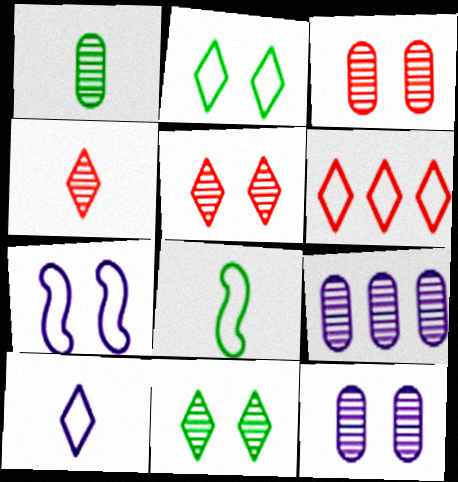[[1, 3, 9], 
[2, 6, 10]]